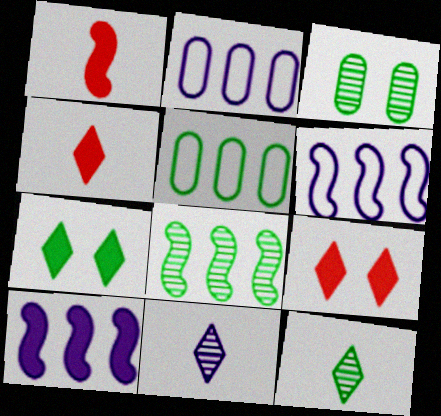[[3, 4, 6], 
[3, 8, 12]]